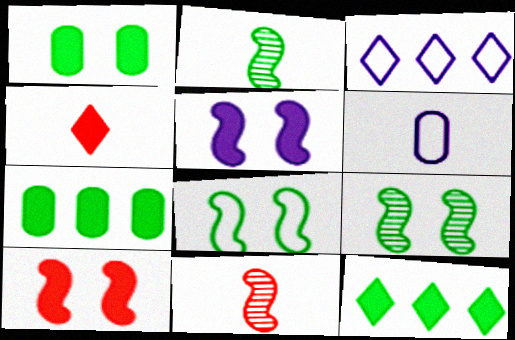[[1, 3, 11], 
[2, 4, 6], 
[4, 5, 7]]